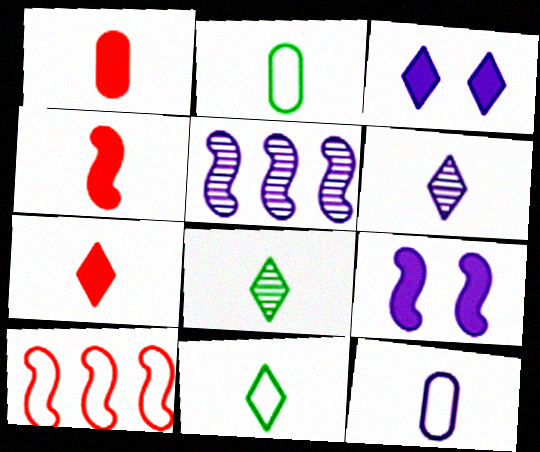[[1, 4, 7], 
[2, 4, 6], 
[3, 5, 12], 
[4, 8, 12], 
[6, 7, 11]]